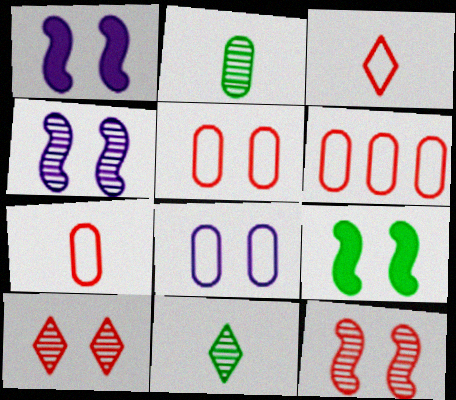[[1, 6, 11], 
[5, 6, 7], 
[8, 9, 10]]